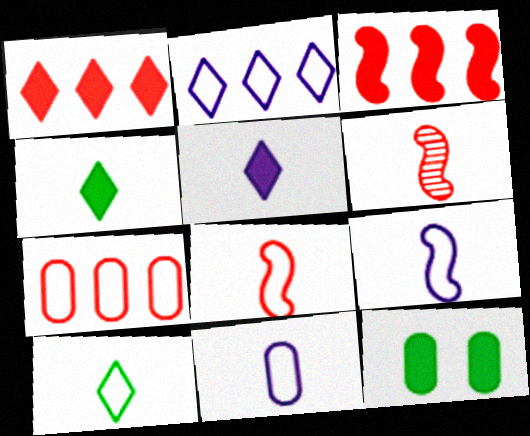[[2, 6, 12], 
[3, 5, 12], 
[4, 6, 11], 
[8, 10, 11]]